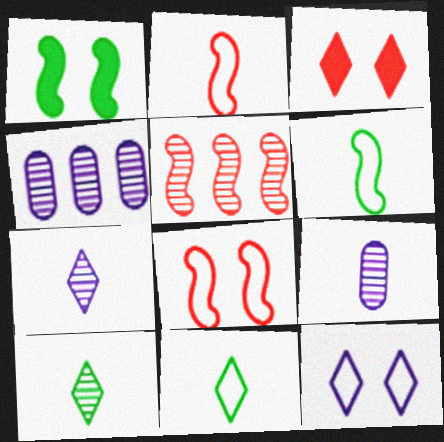[[3, 4, 6]]